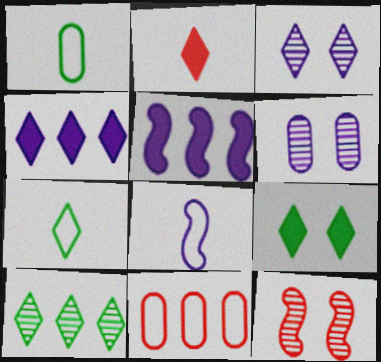[[1, 4, 12], 
[2, 4, 9], 
[2, 11, 12], 
[4, 6, 8], 
[5, 10, 11], 
[7, 9, 10]]